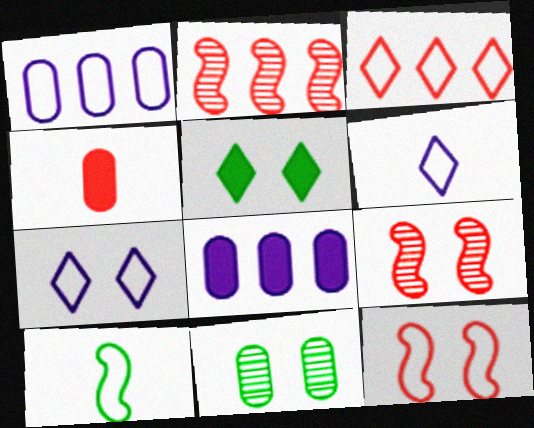[[1, 4, 11], 
[3, 4, 9]]